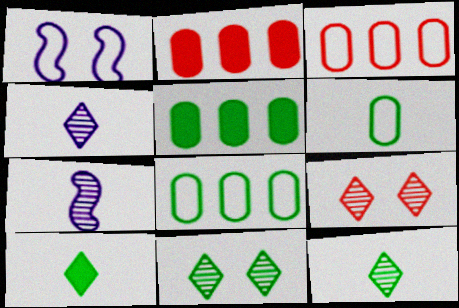[[1, 2, 12]]